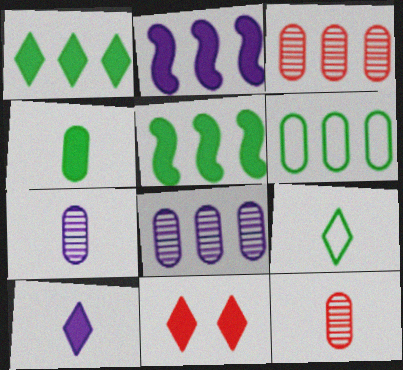[[1, 10, 11], 
[2, 4, 11]]